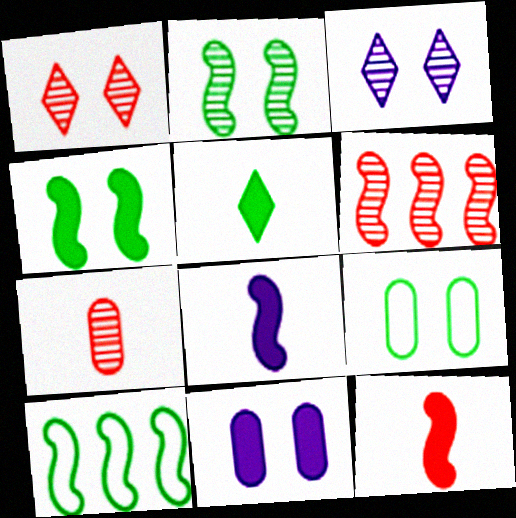[[1, 6, 7]]